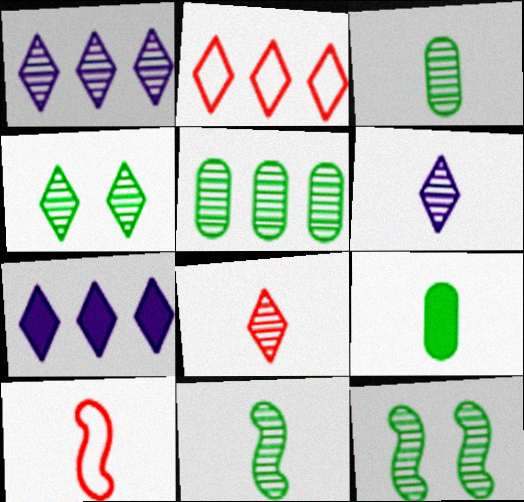[[1, 4, 8], 
[4, 5, 11], 
[6, 9, 10]]